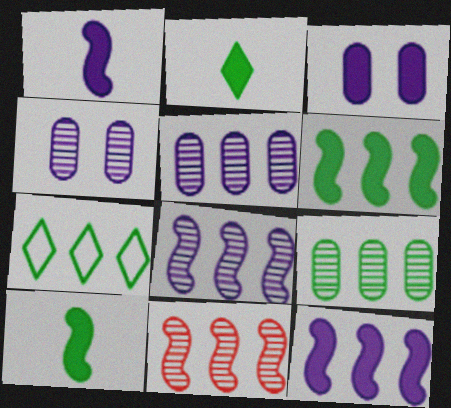[[6, 7, 9]]